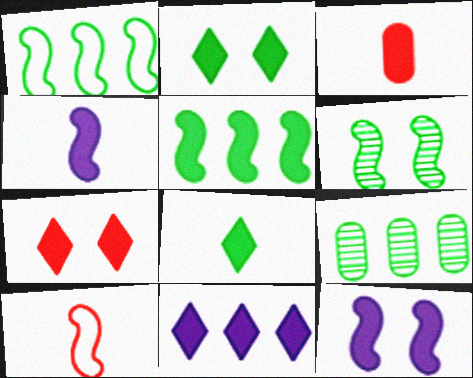[[3, 4, 8], 
[7, 8, 11]]